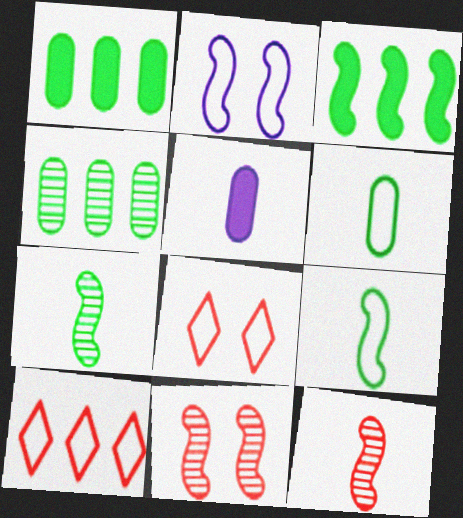[[2, 3, 12], 
[2, 6, 10]]